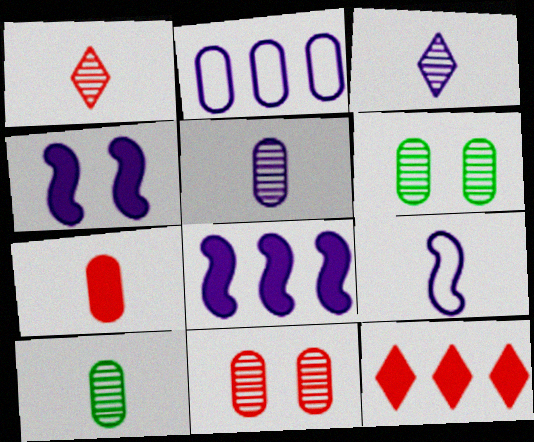[[2, 3, 4], 
[2, 6, 7], 
[6, 9, 12]]